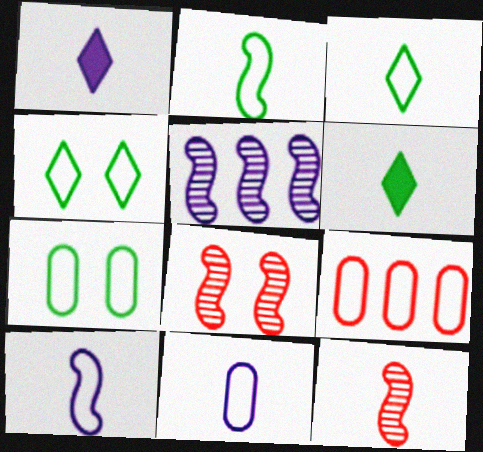[[4, 9, 10], 
[6, 11, 12], 
[7, 9, 11]]